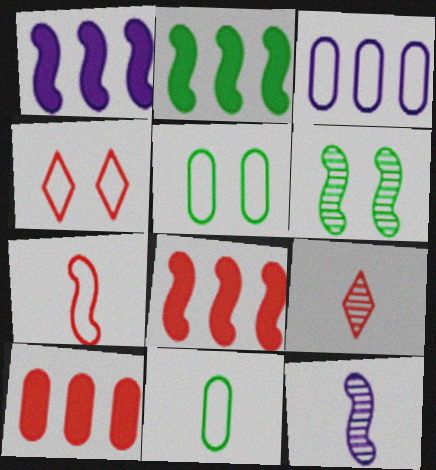[[1, 2, 8], 
[1, 5, 9], 
[1, 6, 7]]